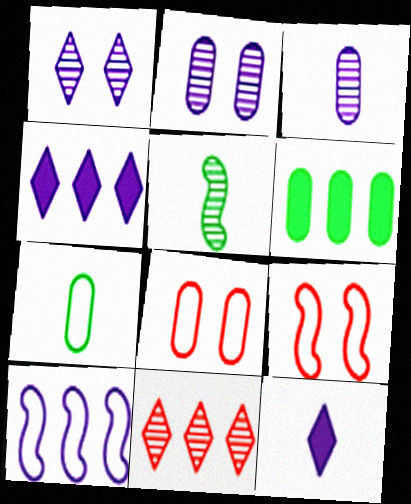[[2, 5, 11], 
[2, 10, 12], 
[3, 6, 8], 
[4, 5, 8], 
[6, 10, 11]]